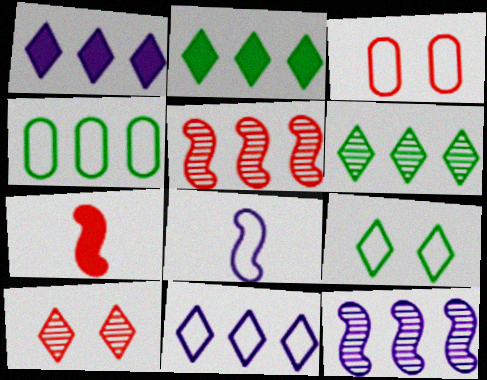[[1, 4, 5]]